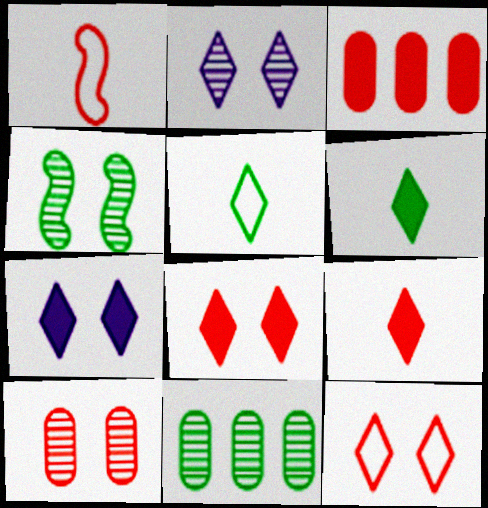[[1, 7, 11], 
[2, 4, 10]]